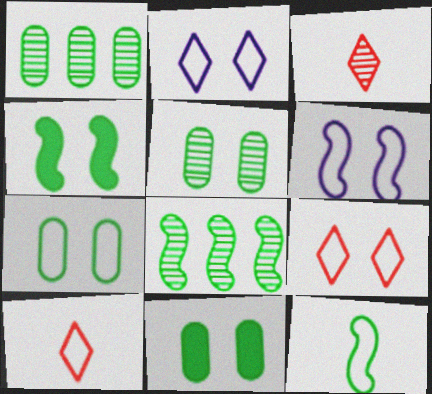[[4, 8, 12], 
[5, 7, 11], 
[6, 7, 9]]